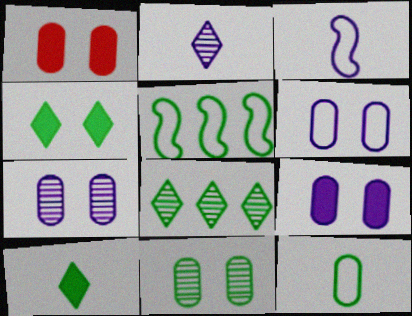[[1, 2, 5], 
[1, 3, 8], 
[1, 6, 11], 
[5, 10, 11], 
[6, 7, 9]]